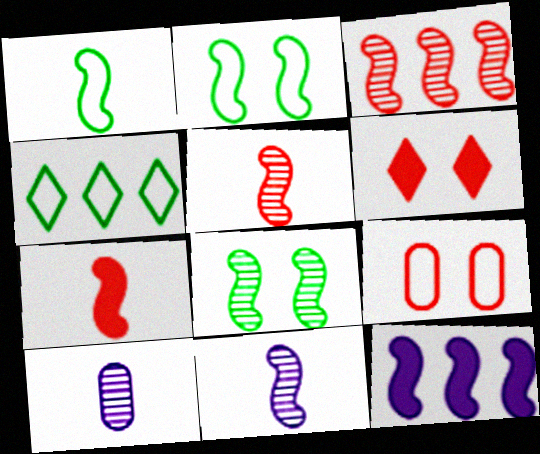[[1, 7, 11], 
[2, 5, 12], 
[3, 8, 11]]